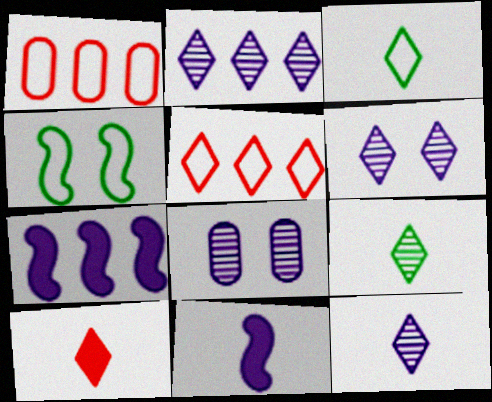[[2, 6, 12], 
[3, 10, 12]]